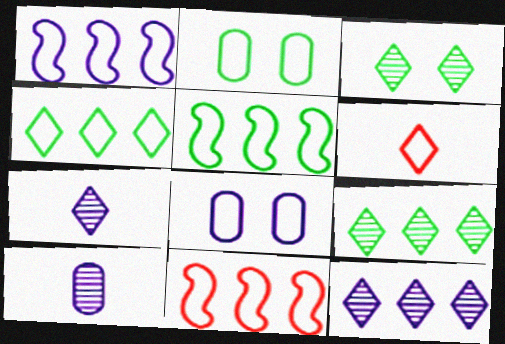[[1, 2, 6], 
[1, 5, 11], 
[5, 6, 8]]